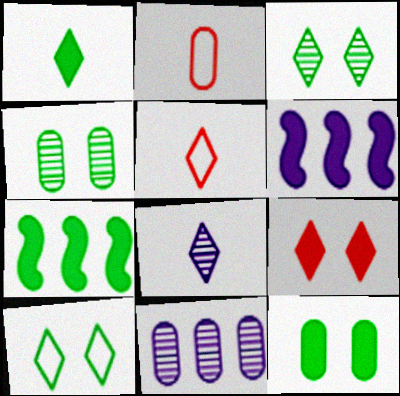[[1, 5, 8], 
[1, 7, 12], 
[2, 3, 6], 
[2, 11, 12], 
[4, 5, 6]]